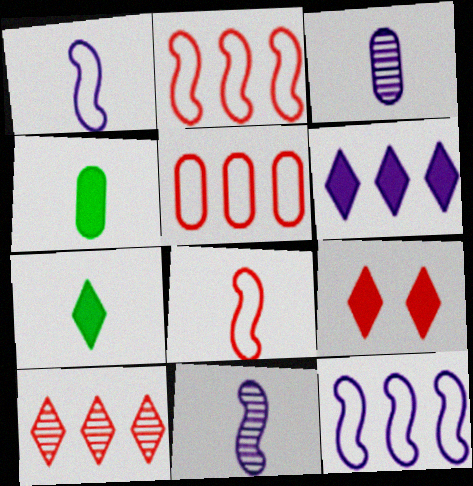[[3, 7, 8], 
[6, 7, 9]]